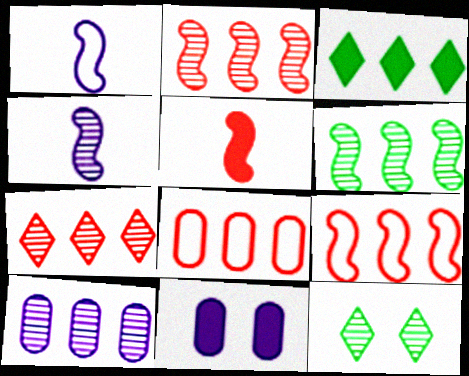[[3, 5, 11], 
[3, 9, 10], 
[6, 7, 10]]